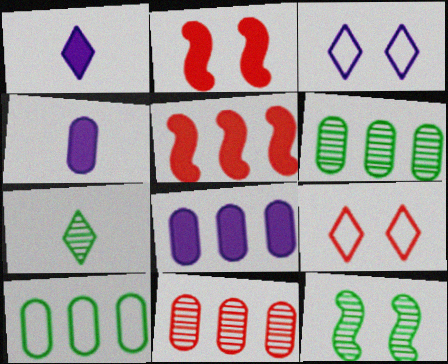[[6, 7, 12], 
[8, 10, 11]]